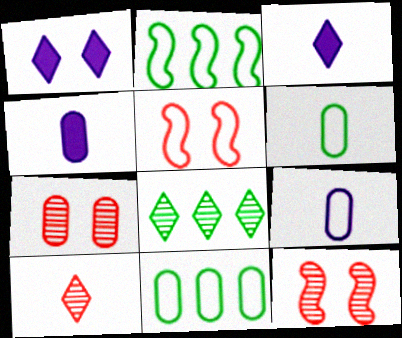[[2, 3, 7], 
[3, 11, 12], 
[4, 5, 8], 
[4, 7, 11]]